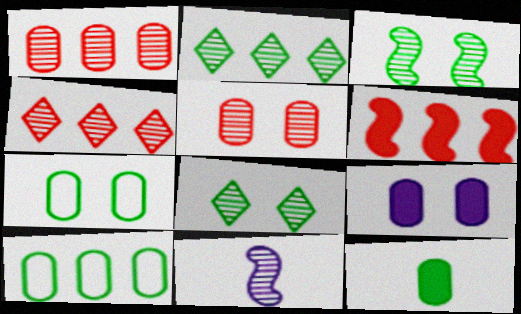[[1, 8, 11], 
[2, 5, 11], 
[5, 7, 9]]